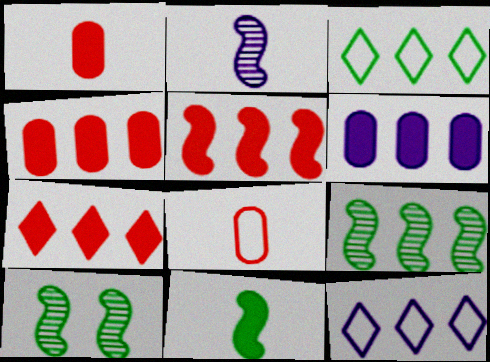[[1, 10, 12], 
[4, 5, 7], 
[4, 9, 12]]